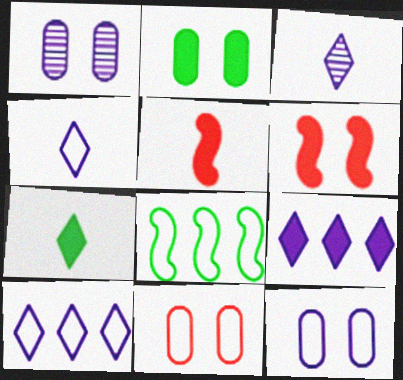[[1, 2, 11], 
[2, 5, 9], 
[4, 8, 11]]